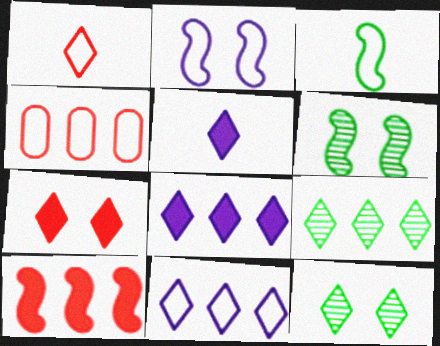[[1, 8, 12], 
[4, 5, 6]]